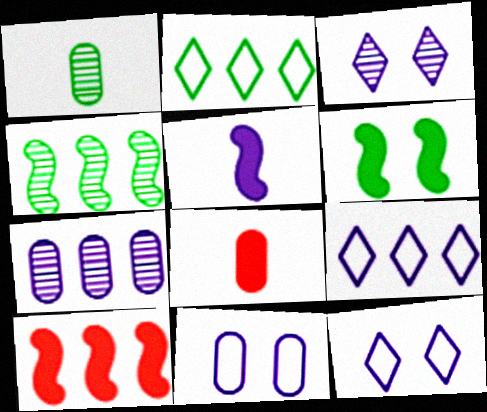[[1, 2, 6], 
[1, 10, 12], 
[2, 7, 10], 
[4, 8, 12], 
[5, 6, 10], 
[5, 7, 12]]